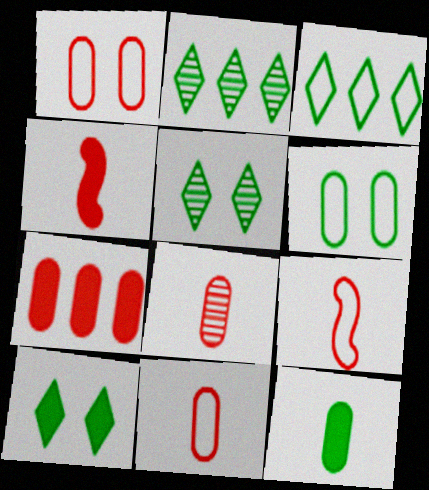[[1, 7, 8]]